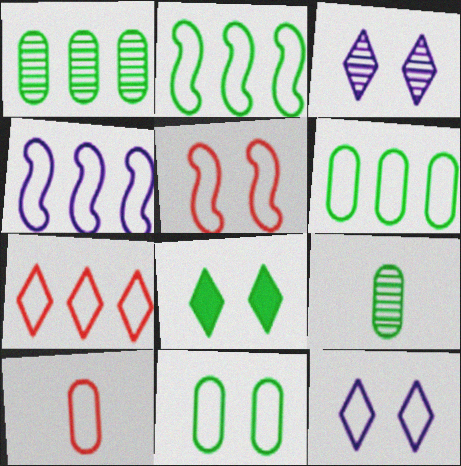[[2, 8, 9], 
[2, 10, 12], 
[4, 6, 7], 
[5, 7, 10], 
[5, 11, 12]]